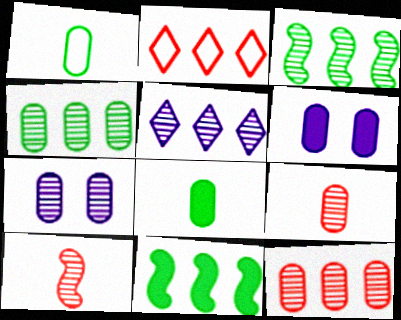[[1, 6, 12], 
[3, 5, 12], 
[4, 7, 9]]